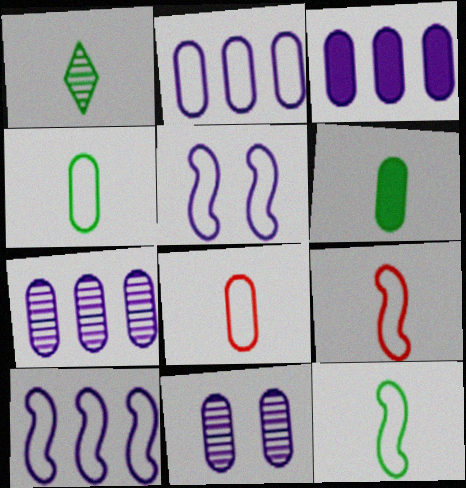[[1, 6, 12], 
[2, 3, 7]]